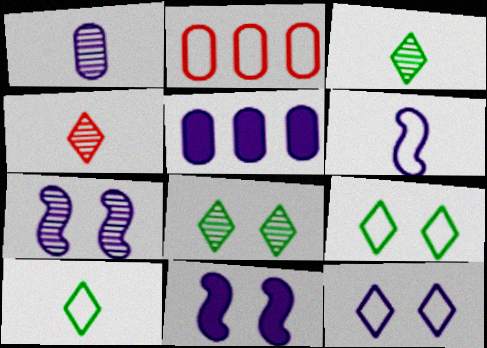[[2, 3, 11], 
[2, 6, 9]]